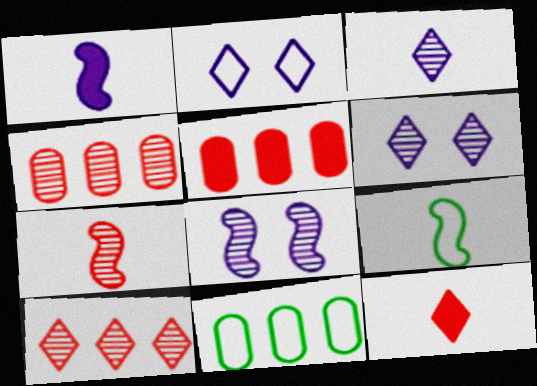[[1, 7, 9], 
[5, 6, 9], 
[8, 11, 12]]